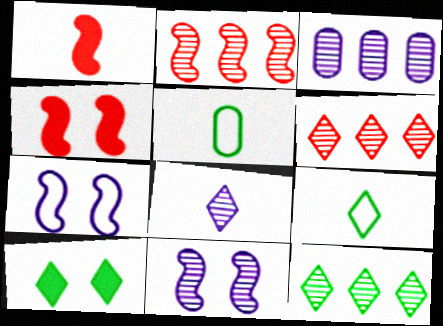[[1, 5, 8], 
[2, 3, 12], 
[3, 4, 9], 
[3, 8, 11], 
[9, 10, 12]]